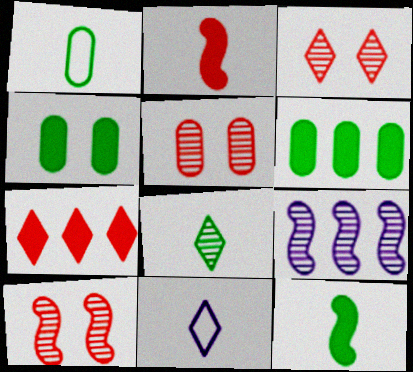[[1, 8, 12], 
[3, 5, 10], 
[5, 8, 9], 
[6, 10, 11]]